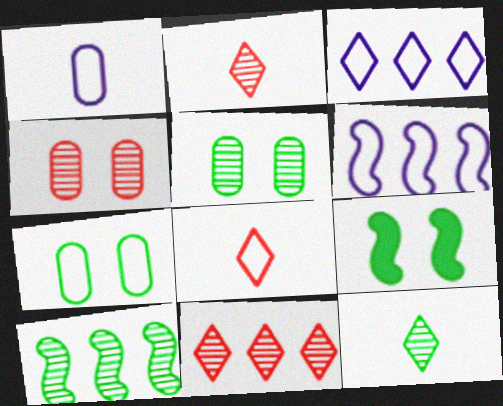[[1, 9, 11], 
[5, 10, 12], 
[6, 7, 8]]